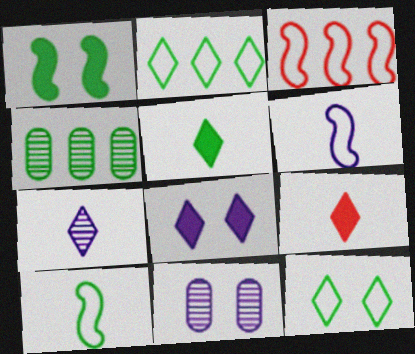[[3, 5, 11]]